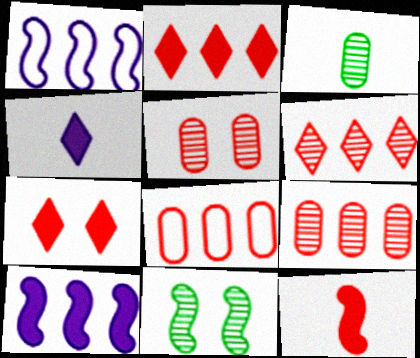[[1, 3, 7], 
[1, 11, 12], 
[4, 8, 11]]